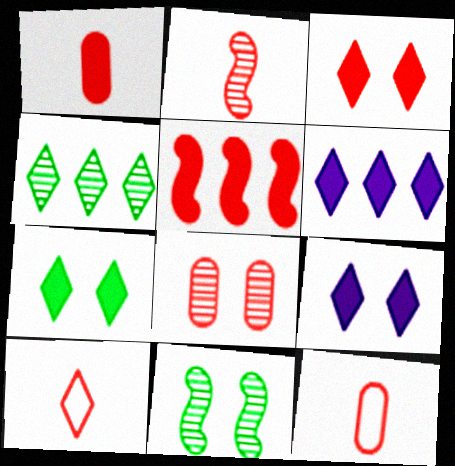[[1, 2, 10], 
[1, 3, 5], 
[3, 7, 9], 
[4, 9, 10], 
[5, 8, 10], 
[6, 11, 12]]